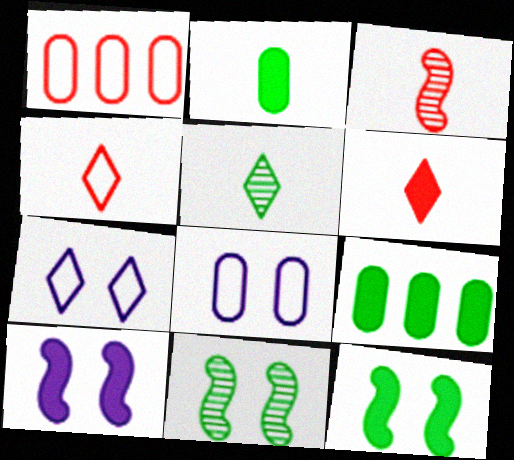[[1, 5, 10], 
[3, 7, 9], 
[6, 9, 10]]